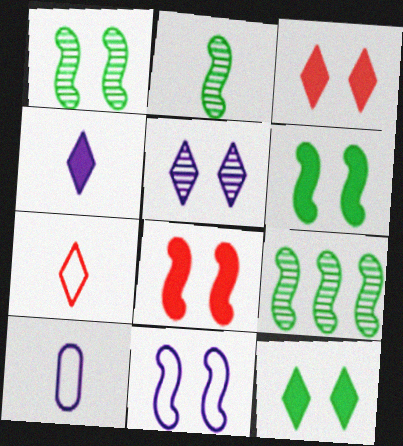[[1, 2, 9], 
[1, 8, 11], 
[3, 9, 10]]